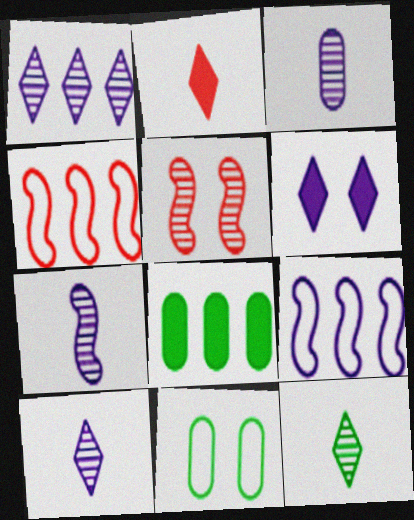[[1, 4, 8], 
[3, 6, 9], 
[3, 7, 10], 
[5, 6, 11]]